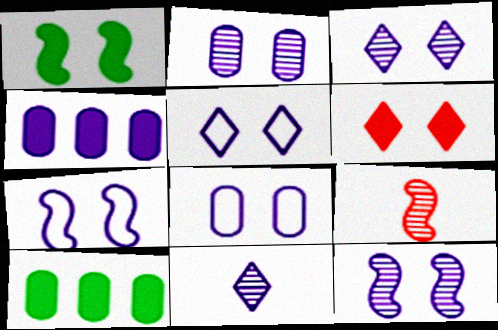[[2, 3, 12], 
[4, 7, 11], 
[5, 7, 8], 
[5, 9, 10]]